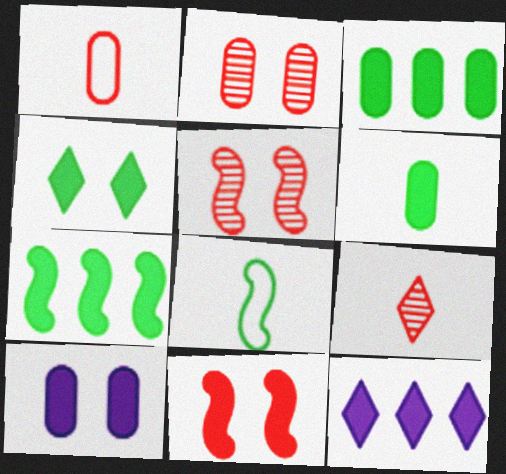[[2, 8, 12], 
[4, 6, 7], 
[4, 10, 11], 
[6, 11, 12]]